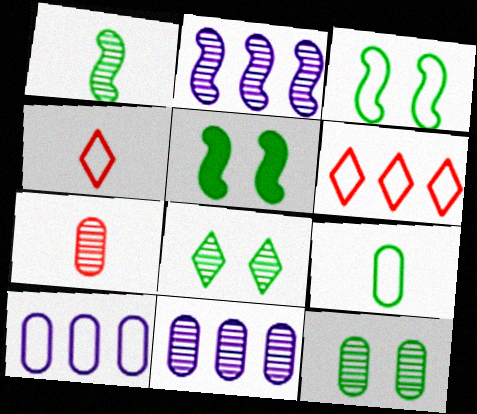[[2, 7, 8], 
[3, 4, 10], 
[4, 5, 11], 
[7, 11, 12]]